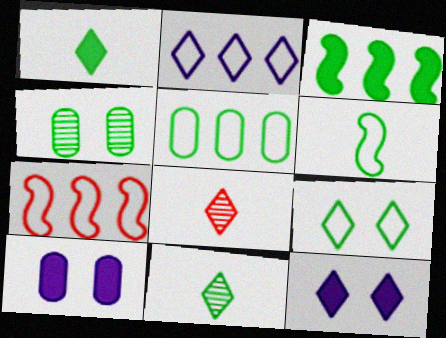[[2, 5, 7], 
[5, 6, 9], 
[7, 10, 11]]